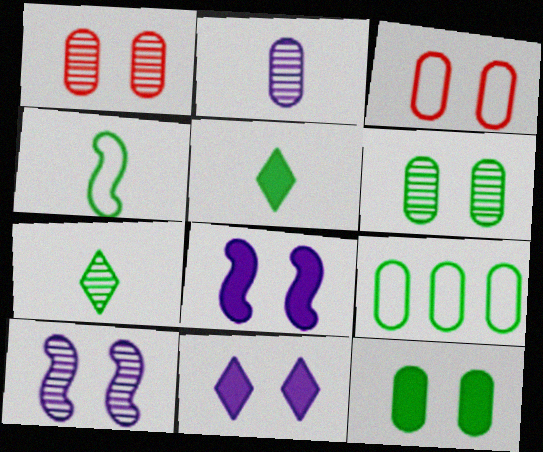[]